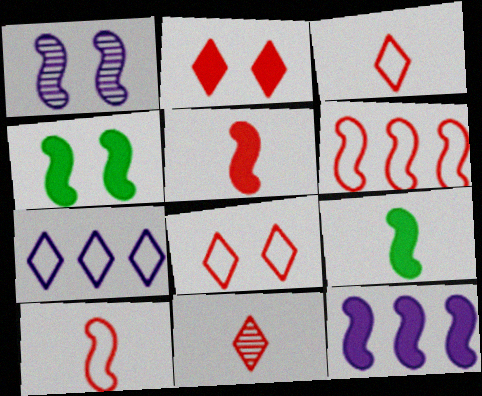[[1, 6, 9], 
[4, 5, 12]]